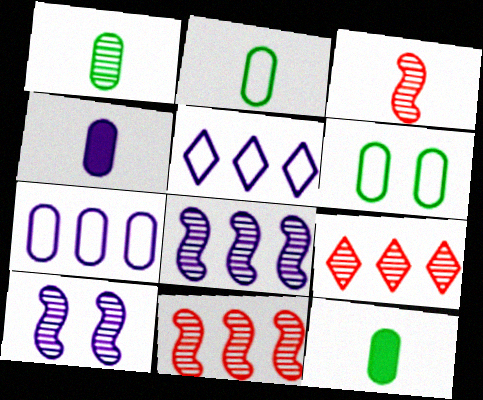[[1, 2, 12], 
[1, 9, 10], 
[4, 5, 10]]